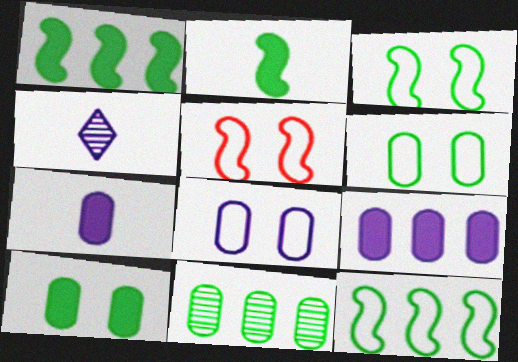[]